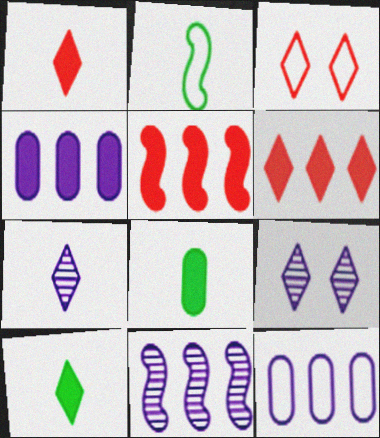[[2, 3, 12], 
[3, 8, 11]]